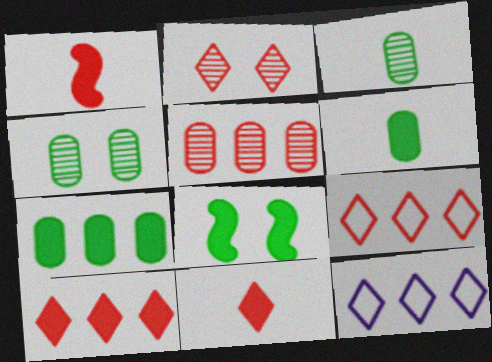[[1, 4, 12], 
[2, 9, 11]]